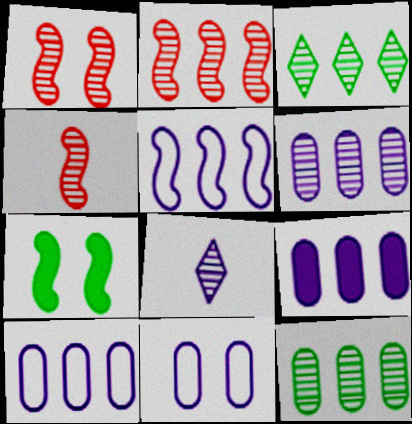[[1, 2, 4], 
[1, 8, 12], 
[2, 3, 6], 
[4, 5, 7], 
[6, 9, 10]]